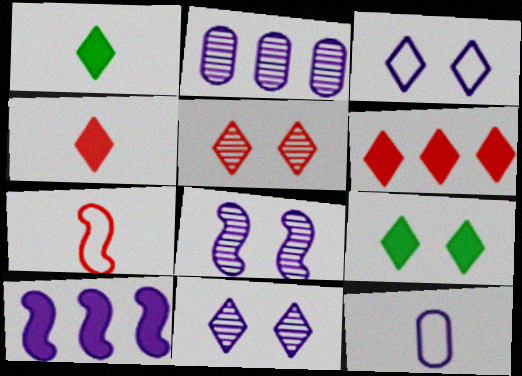[[2, 7, 9], 
[3, 5, 9], 
[10, 11, 12]]